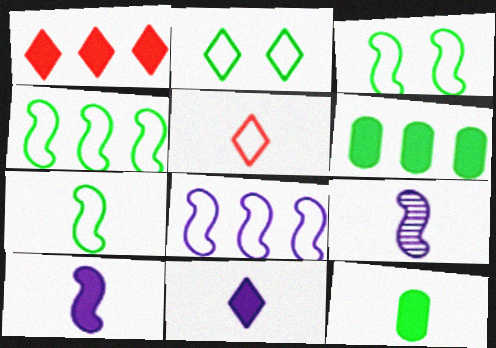[[3, 4, 7], 
[5, 9, 12]]